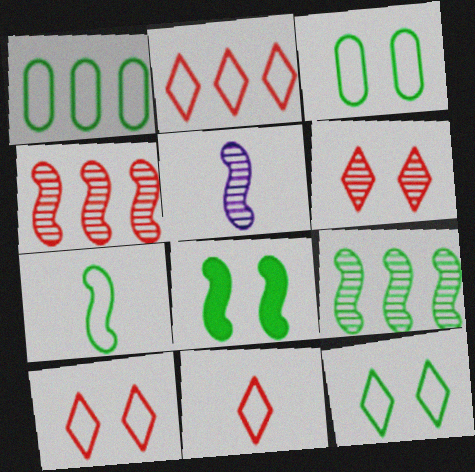[[1, 7, 12], 
[2, 10, 11], 
[7, 8, 9]]